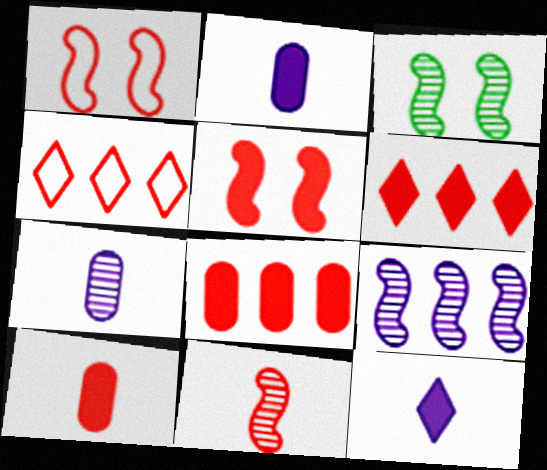[[2, 3, 4], 
[3, 9, 11], 
[5, 6, 10]]